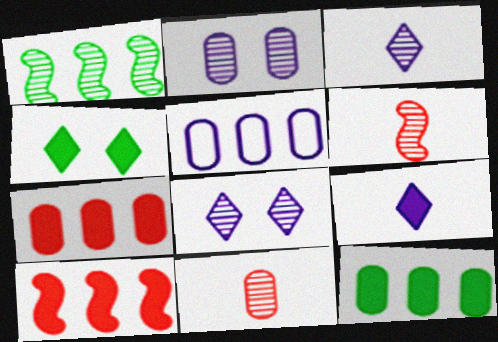[[1, 8, 11], 
[4, 5, 6]]